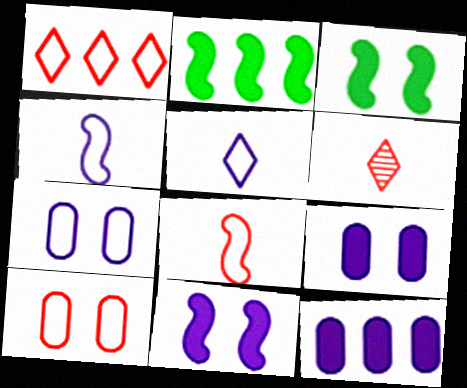[[1, 8, 10], 
[2, 6, 7]]